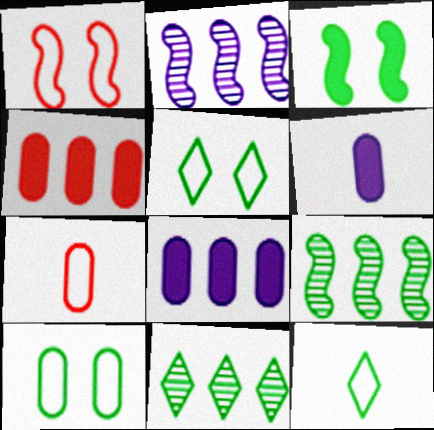[[1, 6, 11]]